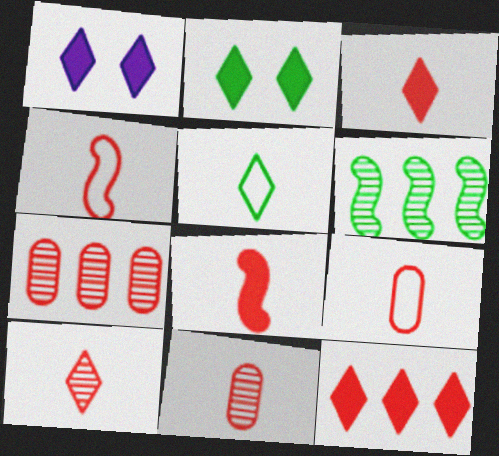[[1, 6, 9], 
[3, 4, 11], 
[8, 9, 10]]